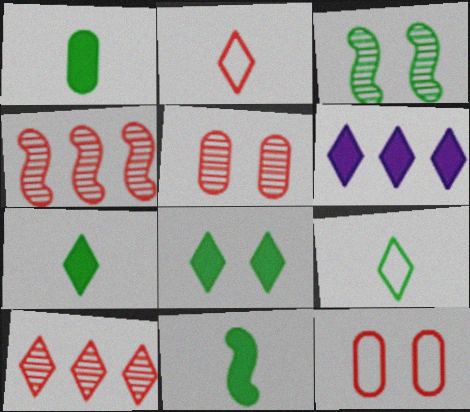[[1, 7, 11]]